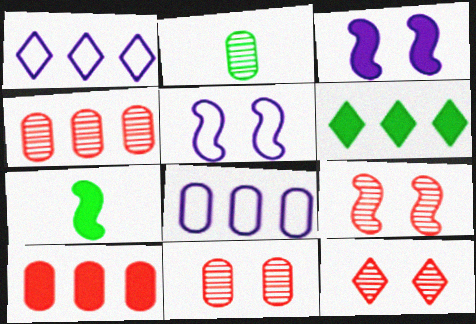[[1, 7, 11], 
[7, 8, 12], 
[9, 11, 12]]